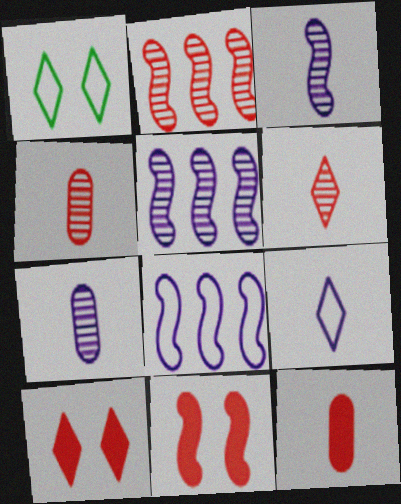[[1, 5, 12]]